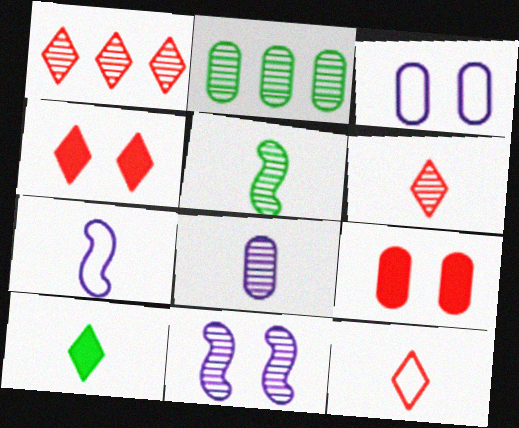[[1, 4, 12], 
[2, 4, 7], 
[2, 6, 11], 
[5, 6, 8]]